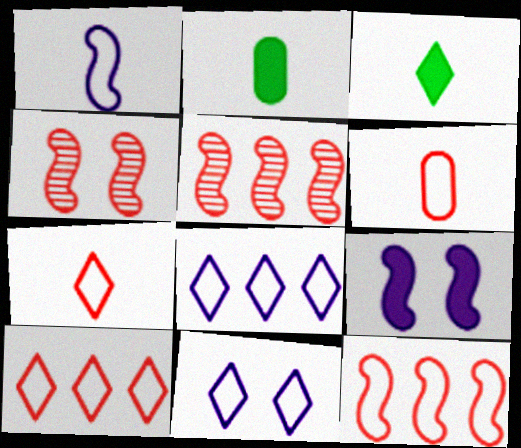[[2, 4, 8], 
[2, 5, 11]]